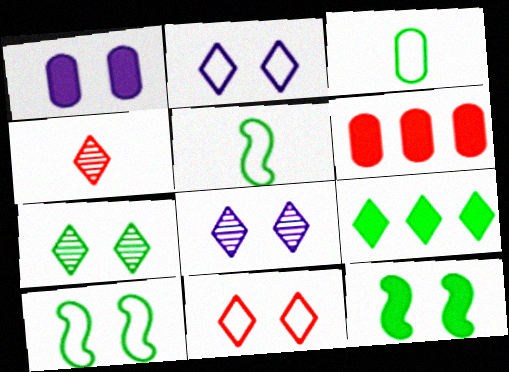[[2, 4, 9], 
[5, 6, 8]]